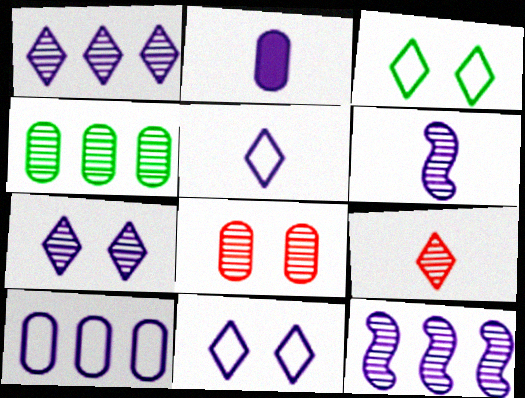[[2, 5, 6], 
[2, 11, 12]]